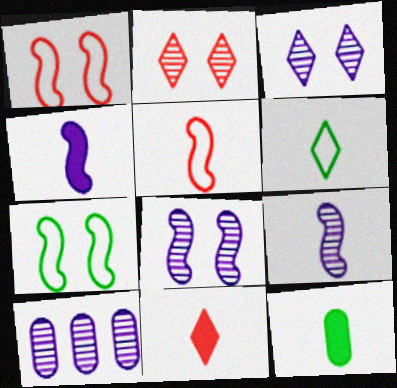[[3, 9, 10], 
[4, 11, 12], 
[7, 10, 11]]